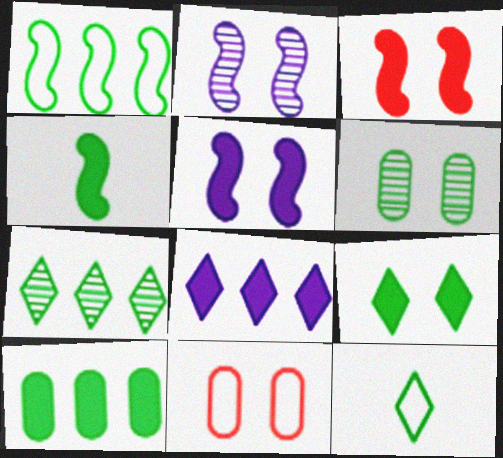[[1, 7, 10], 
[2, 9, 11], 
[4, 9, 10], 
[7, 9, 12]]